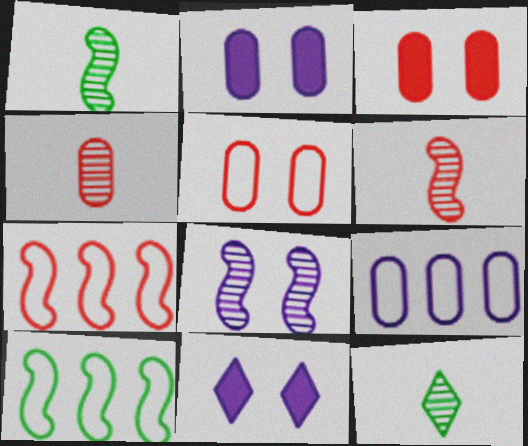[[2, 7, 12], 
[4, 10, 11]]